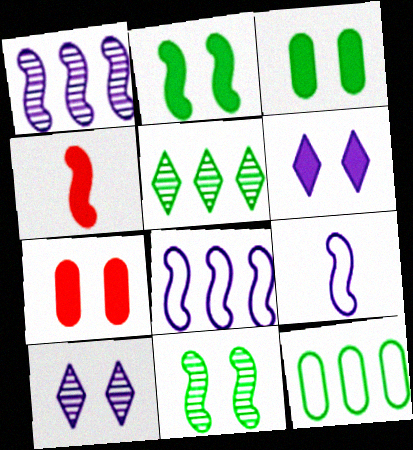[[2, 6, 7], 
[4, 8, 11], 
[4, 10, 12], 
[5, 7, 9]]